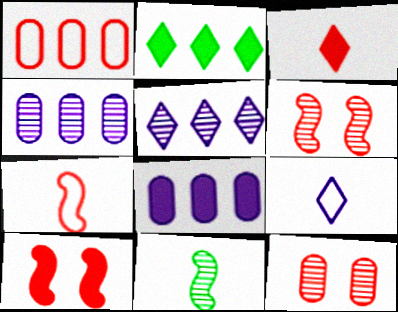[[1, 3, 6], 
[5, 11, 12]]